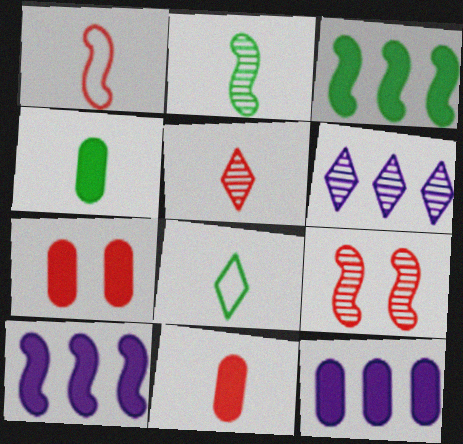[[1, 5, 11], 
[2, 4, 8], 
[4, 7, 12], 
[8, 9, 12]]